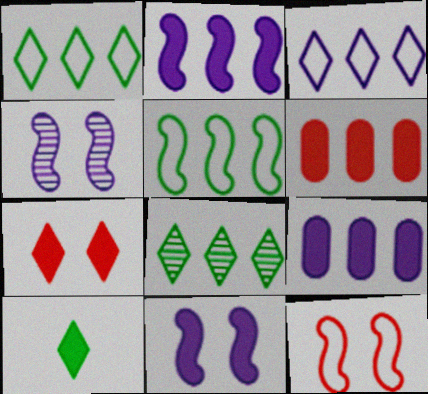[[6, 10, 11]]